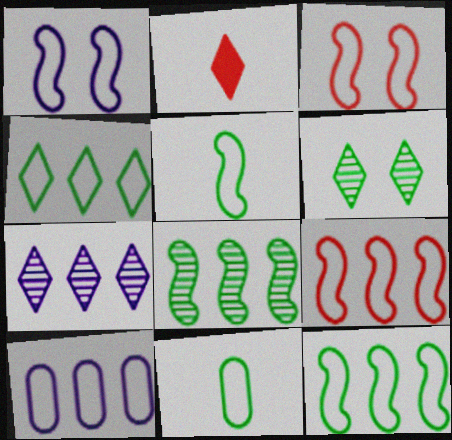[[1, 5, 9], 
[4, 9, 10]]